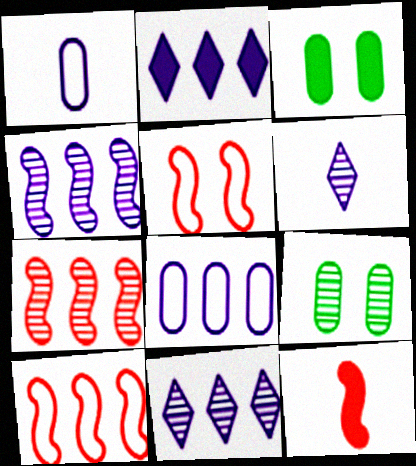[[2, 3, 12], 
[2, 4, 8], 
[3, 6, 10], 
[5, 7, 12], 
[6, 7, 9]]